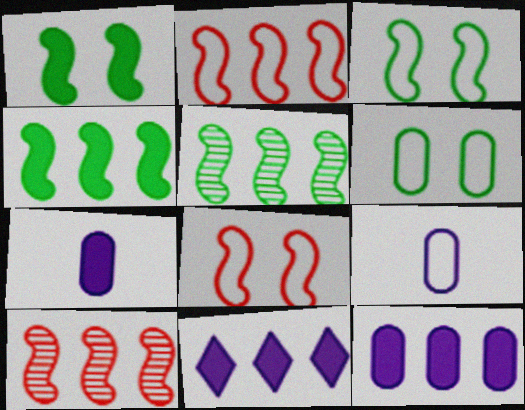[]